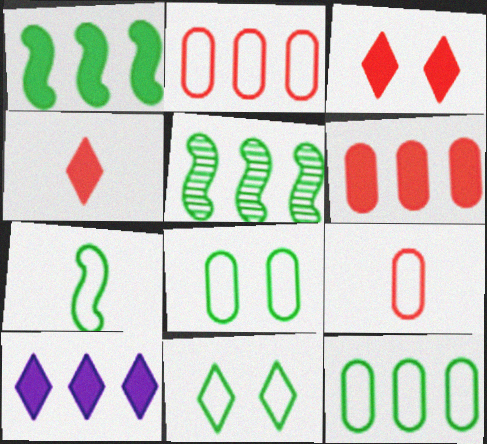[[1, 6, 10], 
[2, 5, 10], 
[7, 11, 12]]